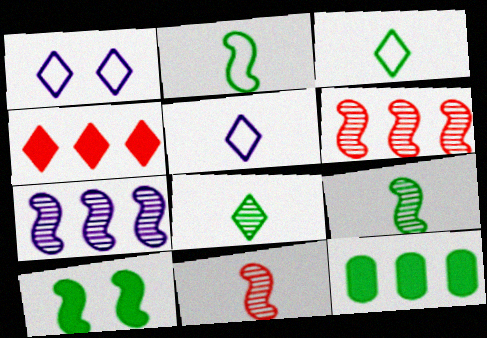[[1, 4, 8], 
[1, 11, 12]]